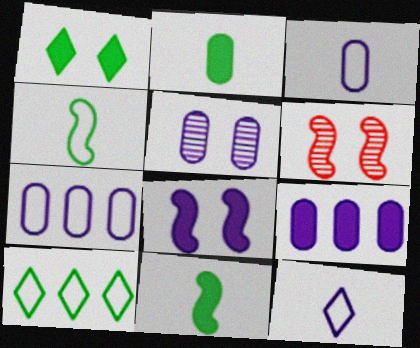[[3, 5, 9]]